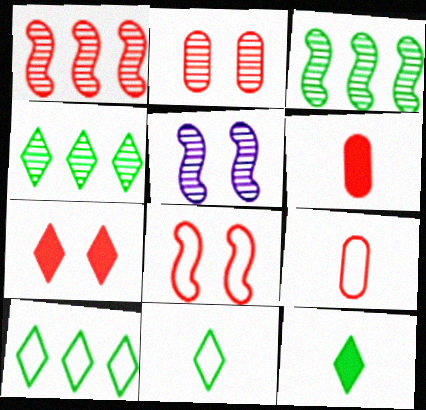[[1, 7, 9], 
[2, 7, 8], 
[5, 6, 10]]